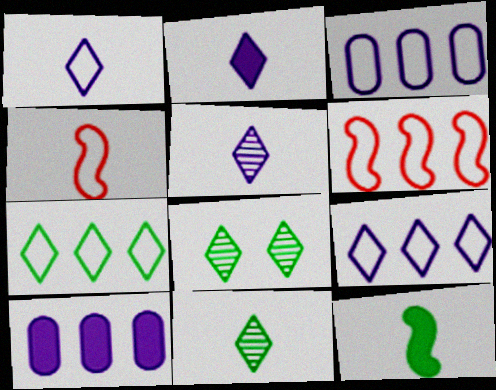[[1, 2, 5], 
[3, 6, 7], 
[4, 8, 10]]